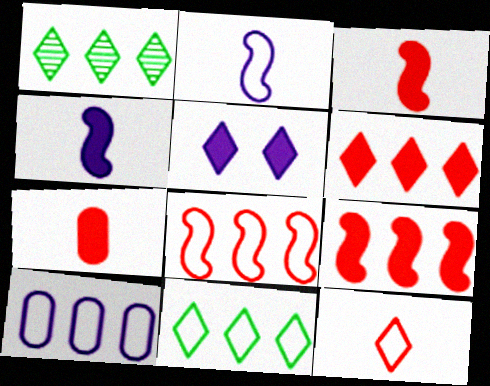[[1, 5, 12], 
[1, 9, 10], 
[8, 10, 11]]